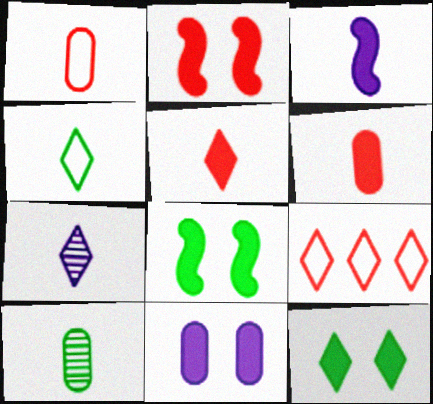[[2, 11, 12], 
[4, 5, 7], 
[7, 9, 12]]